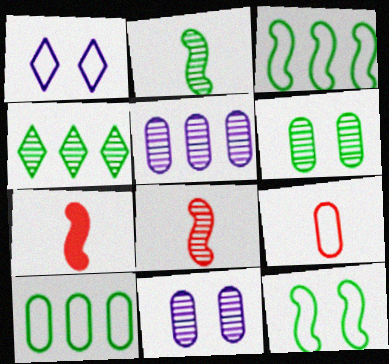[[1, 3, 9], 
[2, 4, 6], 
[4, 8, 11]]